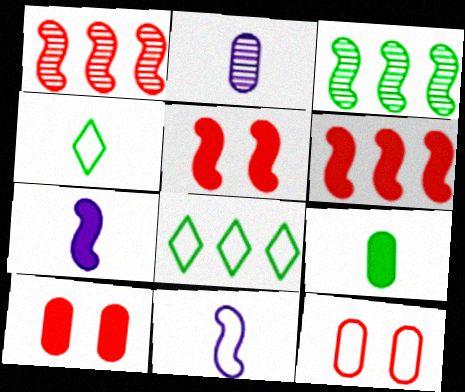[[2, 5, 8], 
[3, 5, 11], 
[8, 11, 12]]